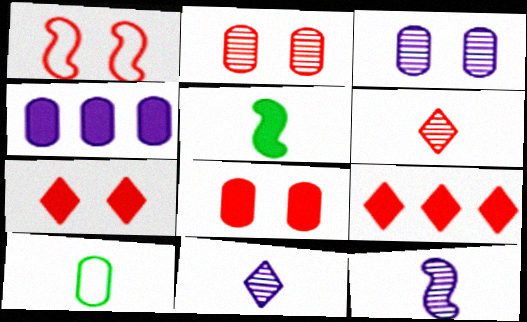[[1, 2, 7], 
[2, 4, 10], 
[4, 5, 7]]